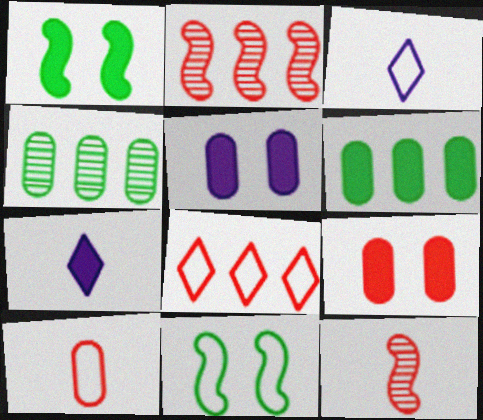[[4, 5, 10], 
[8, 9, 12]]